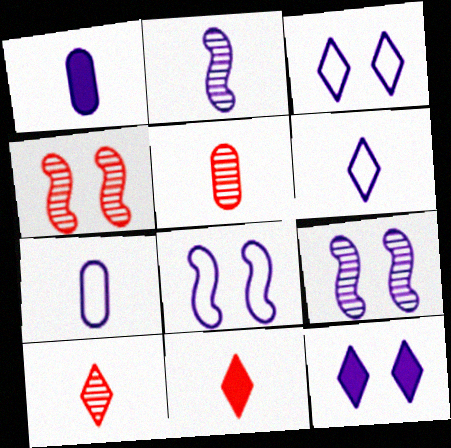[[1, 2, 6]]